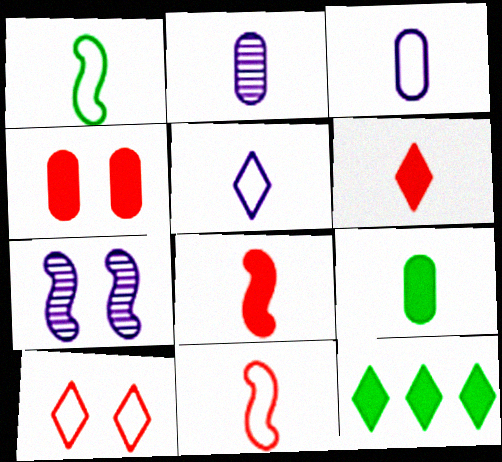[[1, 2, 6]]